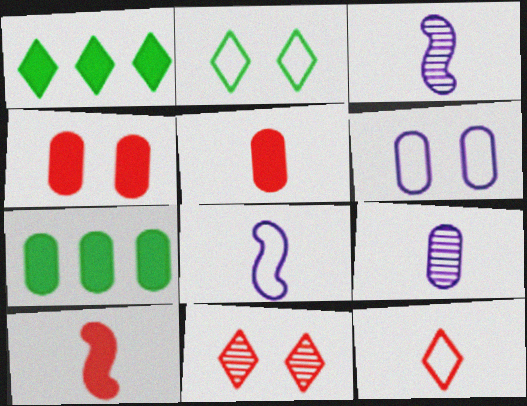[[7, 8, 11]]